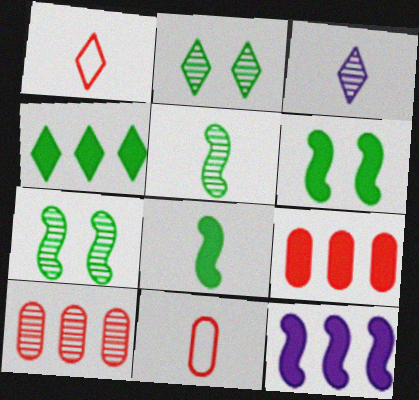[[2, 11, 12], 
[3, 7, 10], 
[3, 8, 11], 
[4, 9, 12]]